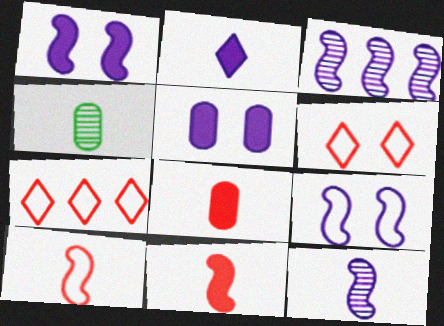[[1, 4, 7], 
[2, 4, 10]]